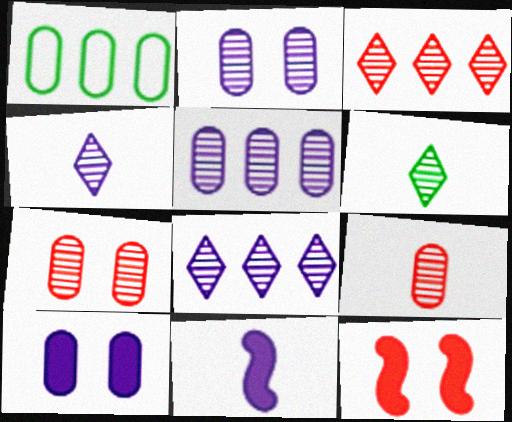[[1, 4, 12], 
[1, 9, 10]]